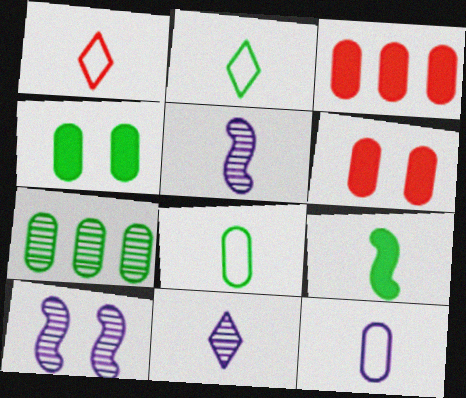[[2, 3, 10], 
[4, 7, 8], 
[6, 7, 12]]